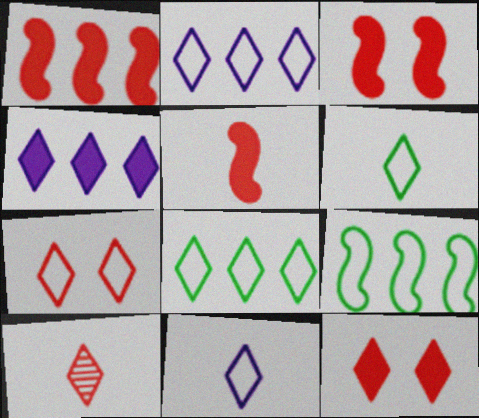[[1, 3, 5], 
[2, 6, 7], 
[7, 8, 11]]